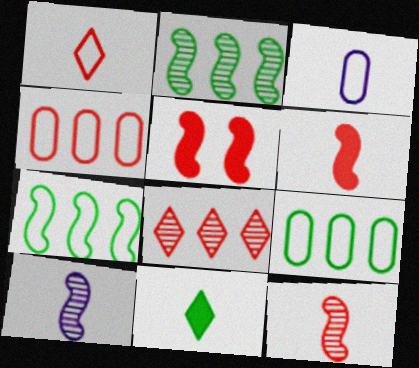[[3, 11, 12], 
[5, 7, 10]]